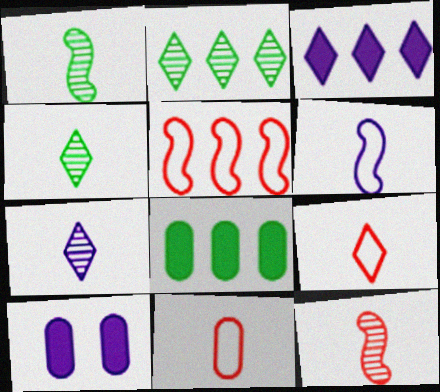[[4, 5, 10]]